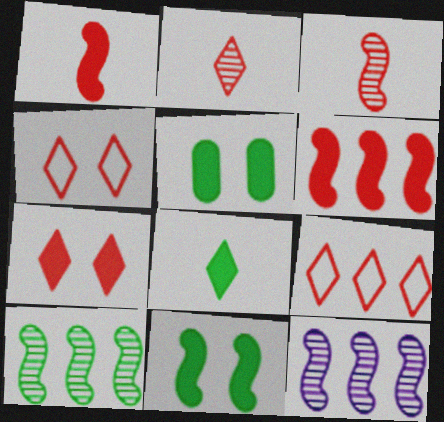[[2, 7, 9]]